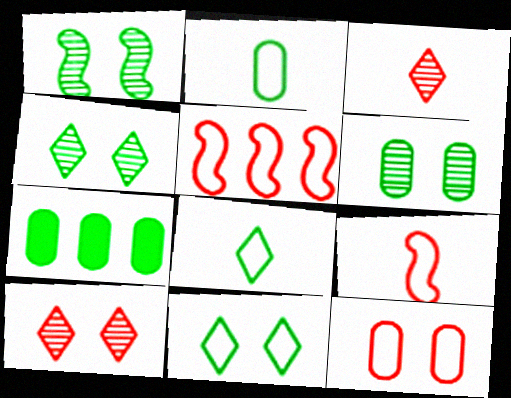[[1, 4, 6], 
[1, 7, 8], 
[2, 6, 7]]